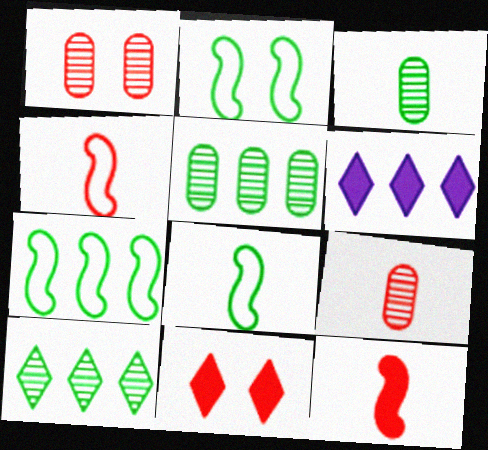[[1, 6, 8], 
[2, 6, 9], 
[2, 7, 8]]